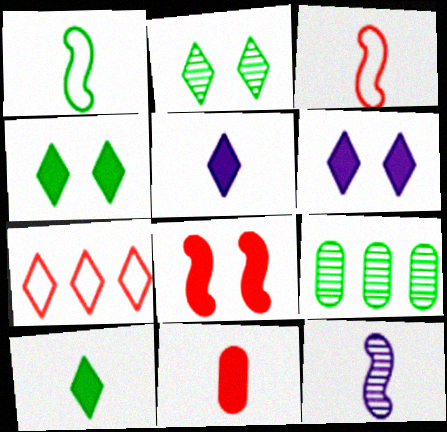[[1, 4, 9], 
[2, 5, 7], 
[3, 6, 9]]